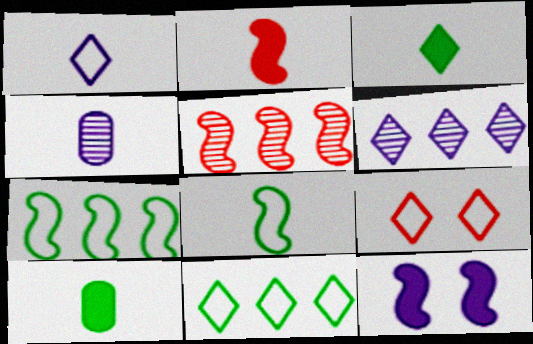[[1, 9, 11], 
[3, 6, 9], 
[5, 8, 12]]